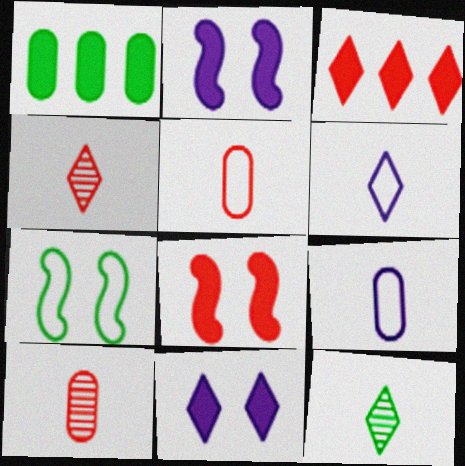[[1, 7, 12]]